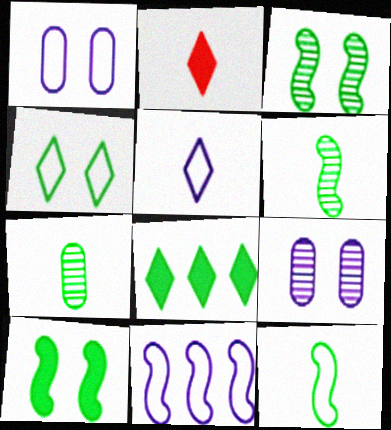[[1, 5, 11]]